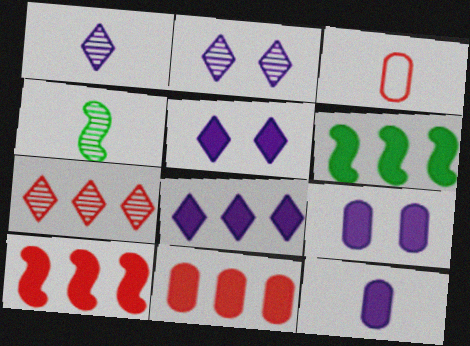[[2, 3, 6], 
[6, 8, 11]]